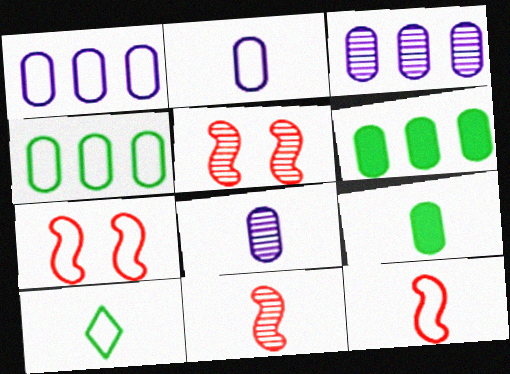[[1, 7, 10], 
[2, 10, 12]]